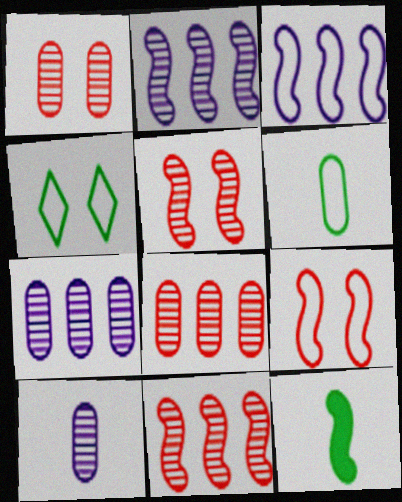[[2, 9, 12], 
[3, 5, 12]]